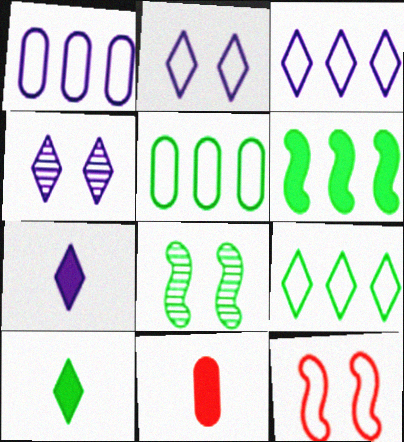[[3, 4, 7], 
[3, 8, 11], 
[5, 8, 10]]